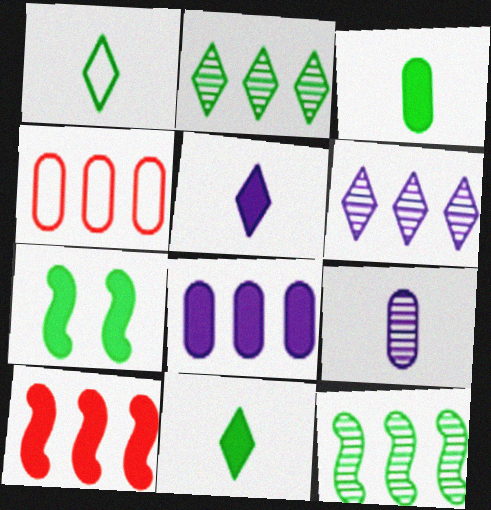[]